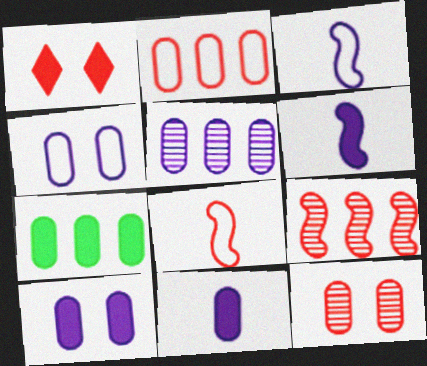[[1, 6, 7], 
[2, 5, 7], 
[4, 5, 11]]